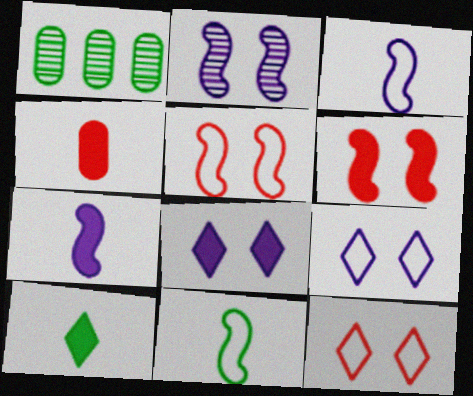[[1, 7, 12], 
[4, 7, 10]]